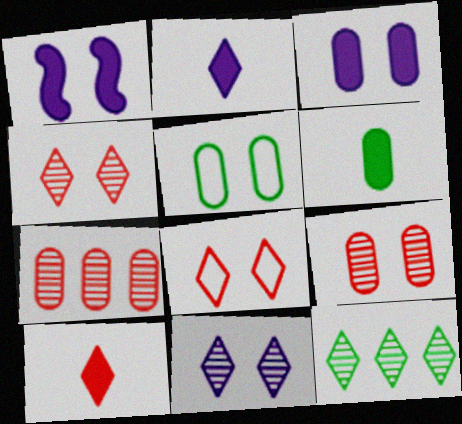[[1, 4, 5], 
[2, 8, 12], 
[3, 5, 9]]